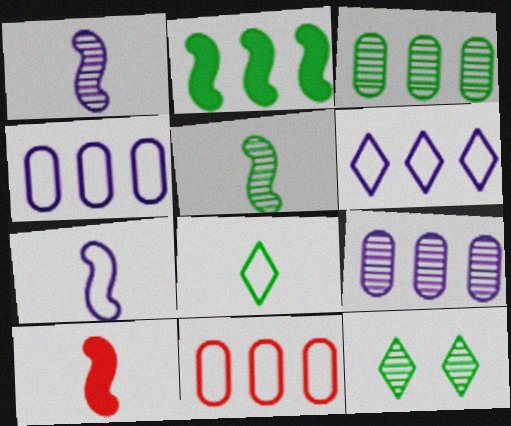[[3, 5, 12], 
[4, 10, 12], 
[5, 7, 10]]